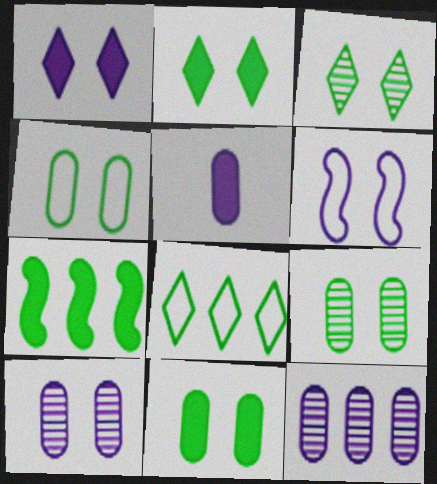[[1, 6, 10], 
[4, 9, 11]]